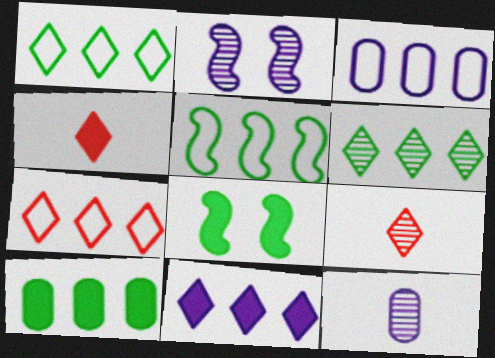[[3, 5, 7], 
[3, 8, 9], 
[5, 6, 10], 
[6, 7, 11], 
[7, 8, 12]]